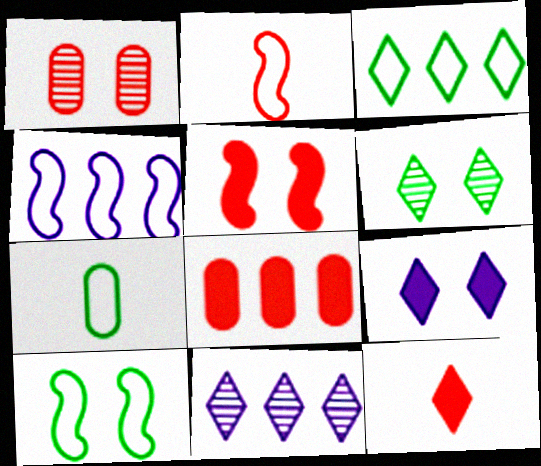[[1, 9, 10], 
[2, 4, 10], 
[3, 7, 10], 
[5, 7, 11], 
[5, 8, 12]]